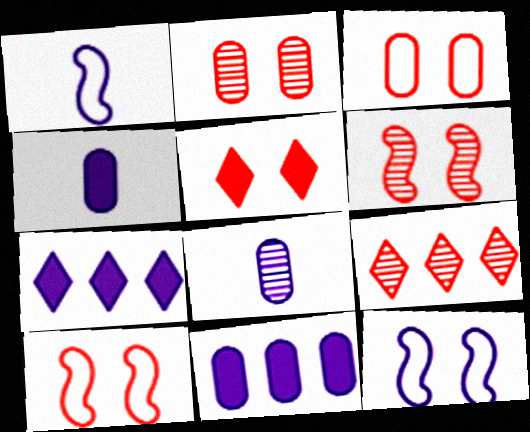[[2, 5, 10], 
[3, 5, 6], 
[7, 8, 12]]